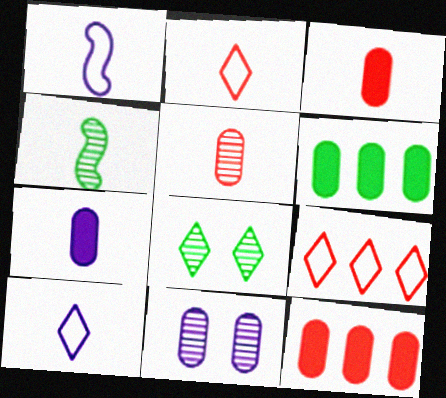[[1, 8, 12], 
[2, 4, 7], 
[3, 4, 10]]